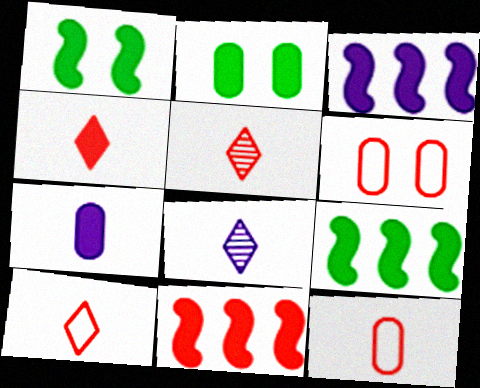[[2, 3, 4], 
[3, 9, 11], 
[4, 5, 10], 
[5, 6, 11], 
[6, 8, 9]]